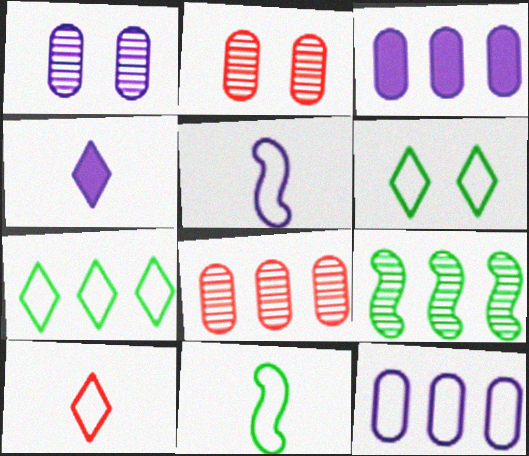[]